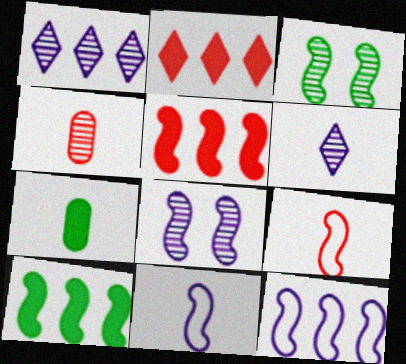[[1, 3, 4], 
[3, 5, 11], 
[6, 7, 9], 
[8, 9, 10]]